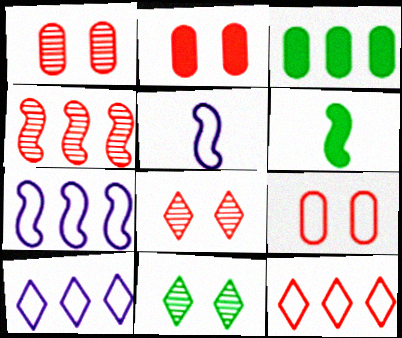[[1, 2, 9], 
[1, 6, 10], 
[3, 4, 10], 
[3, 5, 8]]